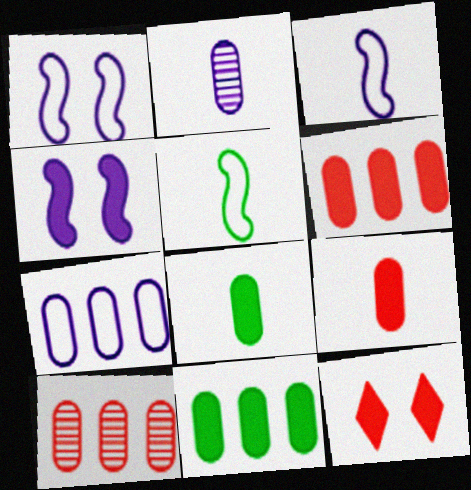[[7, 10, 11]]